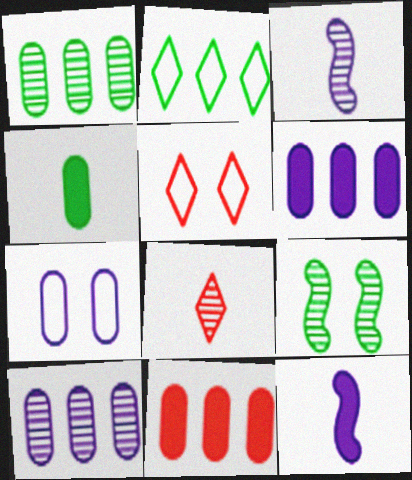[[1, 5, 12], 
[2, 4, 9], 
[8, 9, 10]]